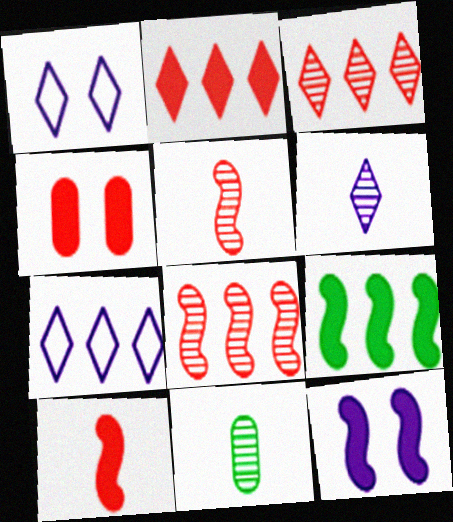[[2, 4, 10], 
[5, 6, 11], 
[9, 10, 12]]